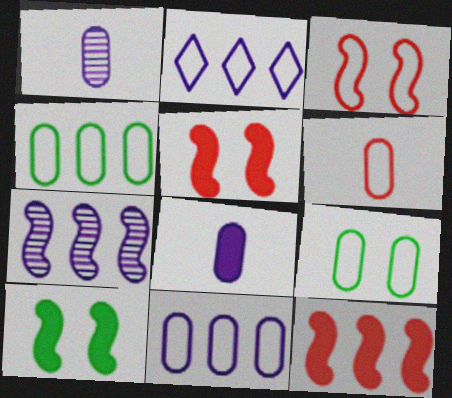[[6, 9, 11]]